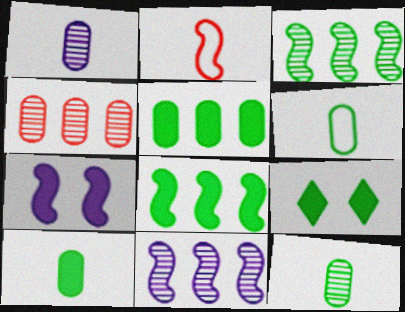[[2, 3, 7], 
[3, 6, 9], 
[6, 10, 12], 
[8, 9, 10]]